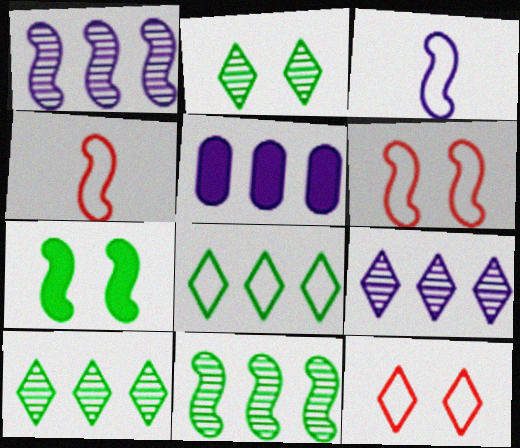[[1, 4, 7], 
[2, 4, 5]]